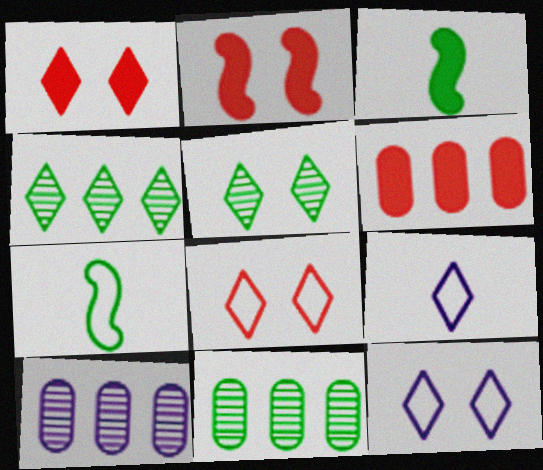[[1, 4, 9], 
[1, 5, 12], 
[1, 7, 10], 
[2, 9, 11], 
[3, 8, 10]]